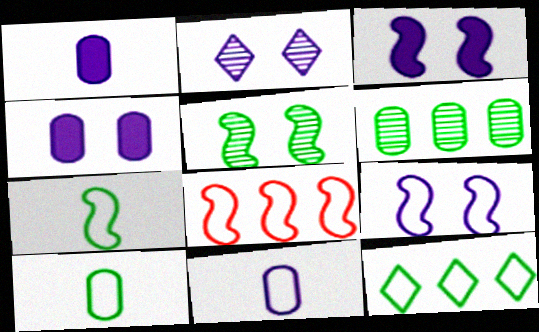[[2, 4, 9], 
[7, 8, 9]]